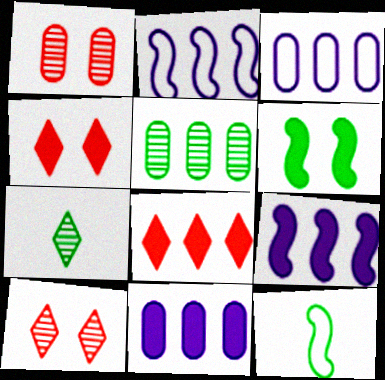[[2, 5, 8], 
[10, 11, 12]]